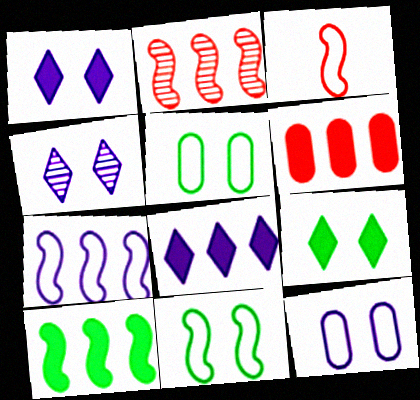[[2, 7, 10], 
[3, 7, 11], 
[6, 8, 10]]